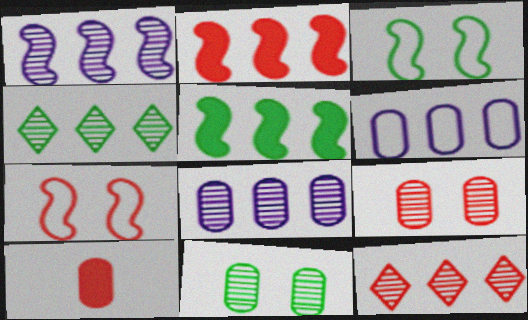[[2, 4, 6], 
[5, 6, 12], 
[6, 10, 11], 
[7, 10, 12]]